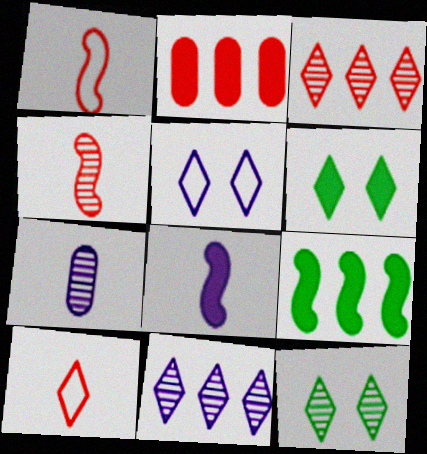[[2, 6, 8], 
[6, 10, 11]]